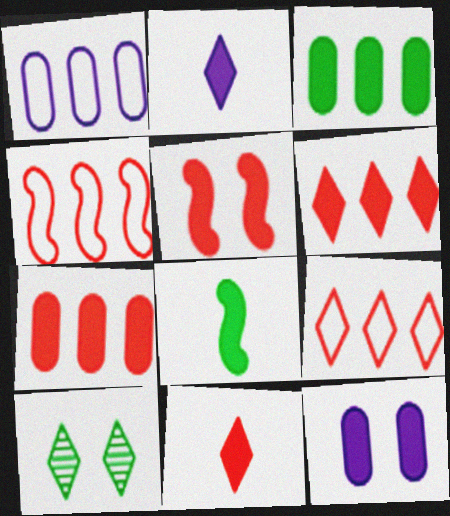[[2, 3, 5], 
[2, 9, 10], 
[5, 7, 11], 
[6, 8, 12]]